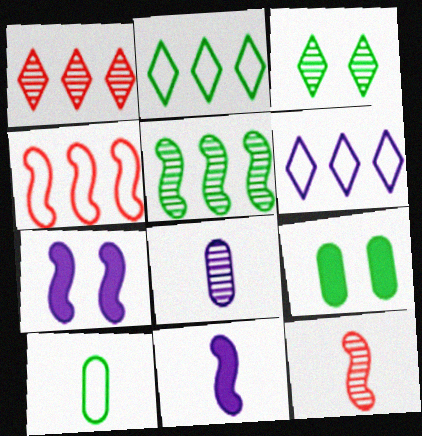[[1, 7, 10], 
[6, 7, 8], 
[6, 9, 12]]